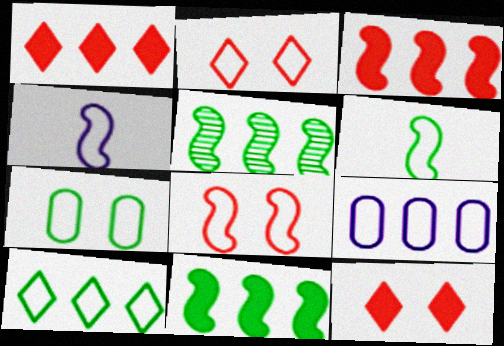[[1, 5, 9], 
[2, 6, 9], 
[6, 7, 10]]